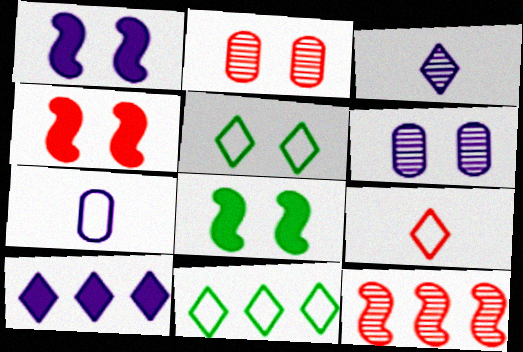[[1, 2, 5], 
[1, 4, 8], 
[4, 5, 6]]